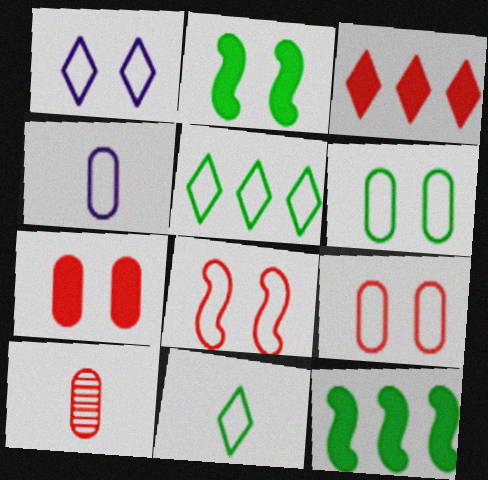[[1, 6, 8], 
[1, 10, 12], 
[3, 8, 10], 
[4, 5, 8]]